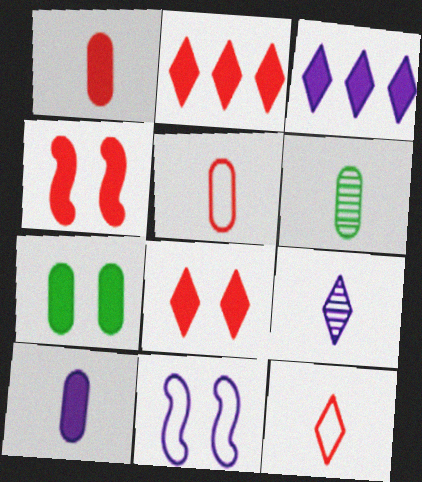[[1, 2, 4], 
[2, 6, 11], 
[5, 6, 10]]